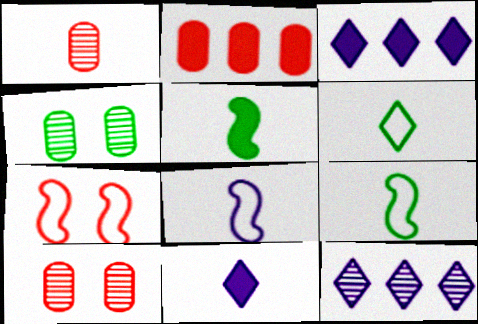[[1, 9, 11], 
[3, 9, 10]]